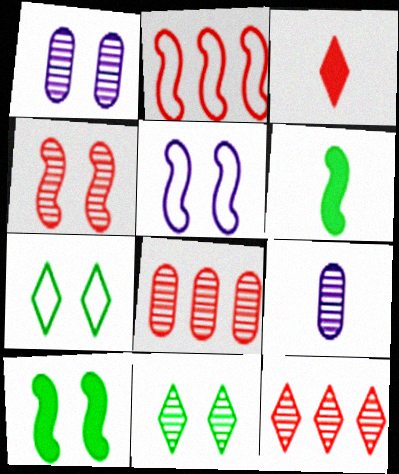[[1, 4, 11], 
[4, 5, 10]]